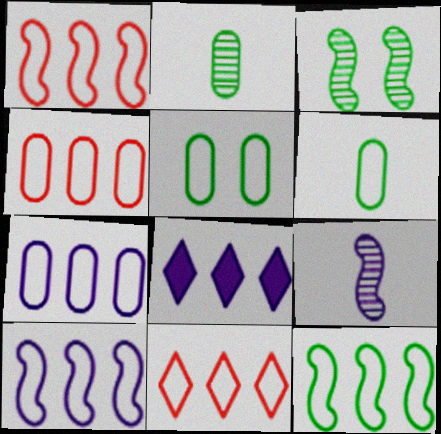[[1, 4, 11], 
[1, 10, 12], 
[7, 11, 12]]